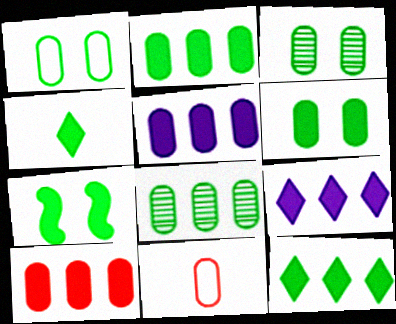[[1, 3, 6], 
[2, 4, 7], 
[2, 5, 10], 
[3, 5, 11]]